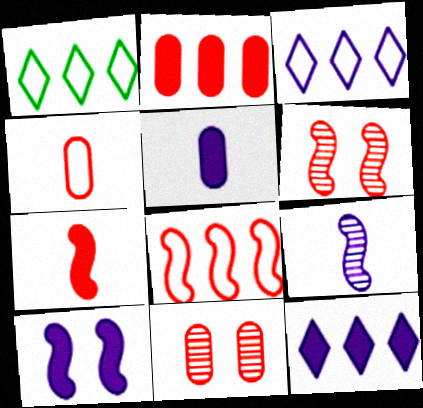[[1, 5, 6], 
[2, 4, 11], 
[5, 10, 12], 
[6, 7, 8]]